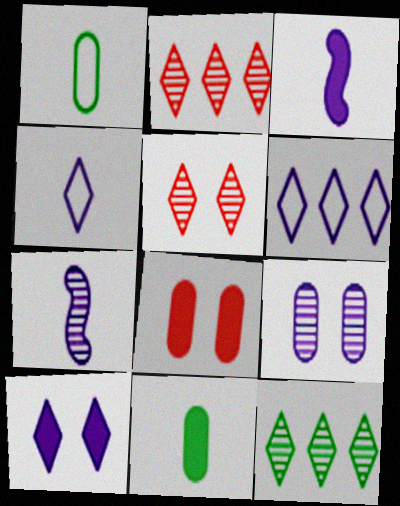[[3, 6, 9]]